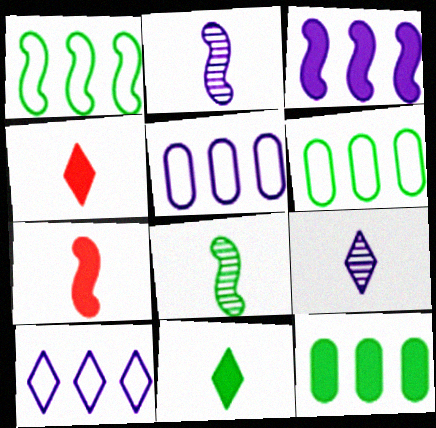[]